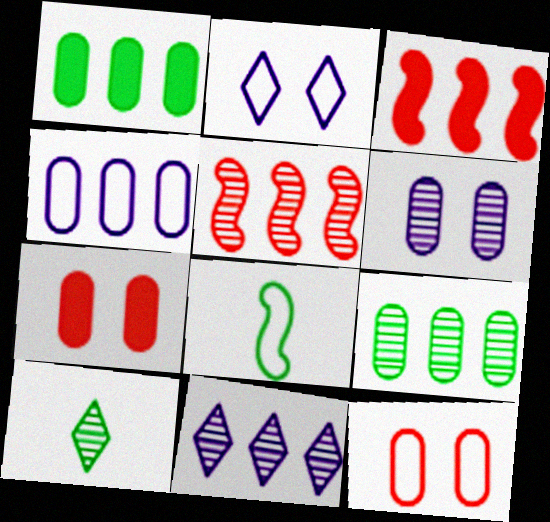[[5, 6, 10], 
[5, 9, 11], 
[7, 8, 11]]